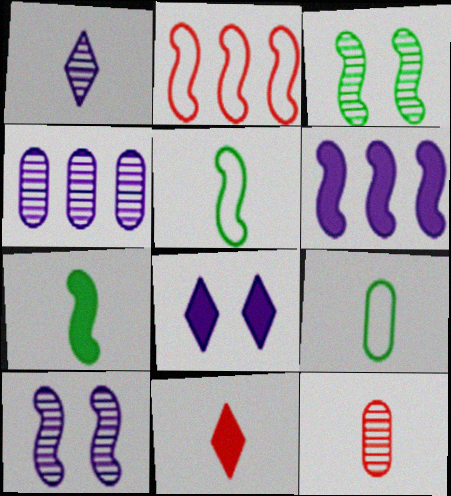[[1, 4, 10], 
[2, 7, 10]]